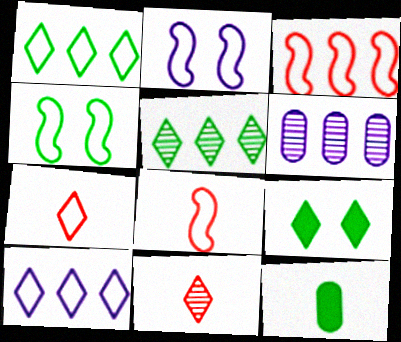[[4, 5, 12], 
[6, 8, 9], 
[9, 10, 11]]